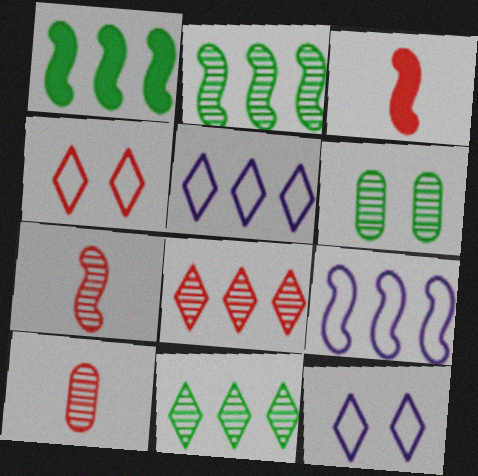[[1, 10, 12], 
[3, 5, 6]]